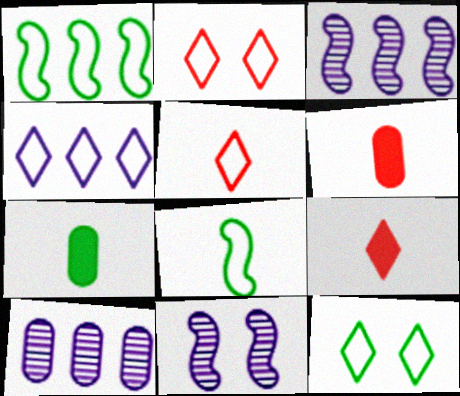[[2, 3, 7], 
[3, 6, 12], 
[4, 5, 12]]